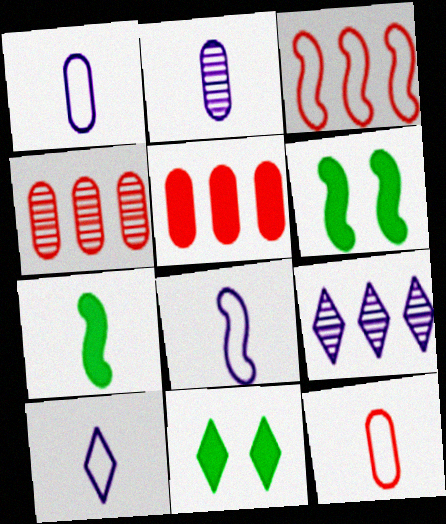[[1, 8, 10], 
[2, 3, 11], 
[4, 6, 10], 
[4, 8, 11], 
[6, 9, 12]]